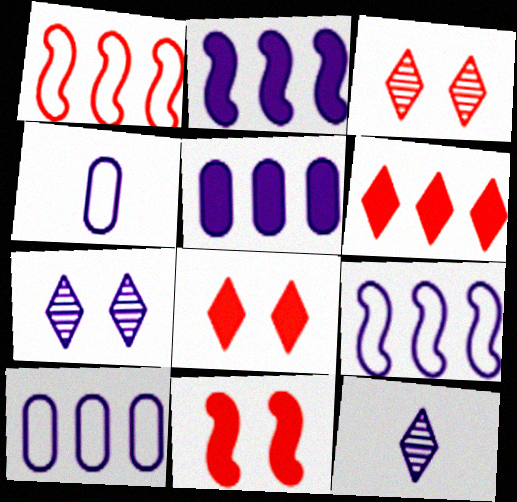[[2, 4, 7]]